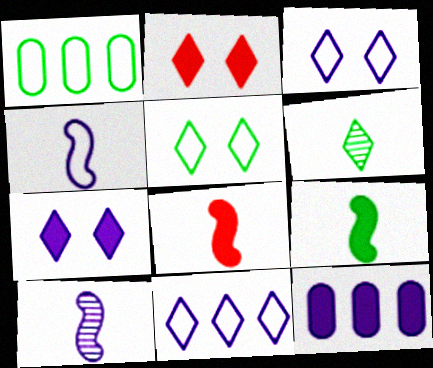[[1, 2, 10], 
[2, 6, 11], 
[2, 9, 12], 
[3, 10, 12]]